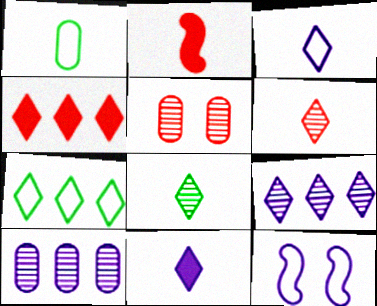[[4, 7, 9], 
[10, 11, 12]]